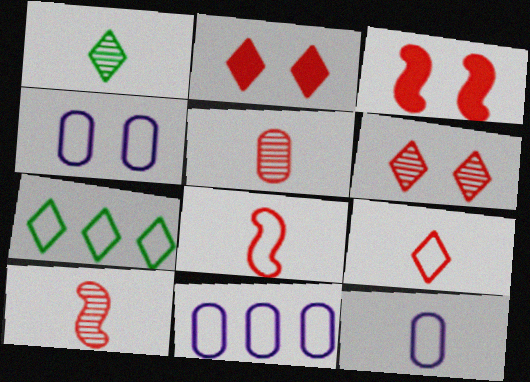[[1, 3, 11], 
[4, 7, 8], 
[4, 11, 12]]